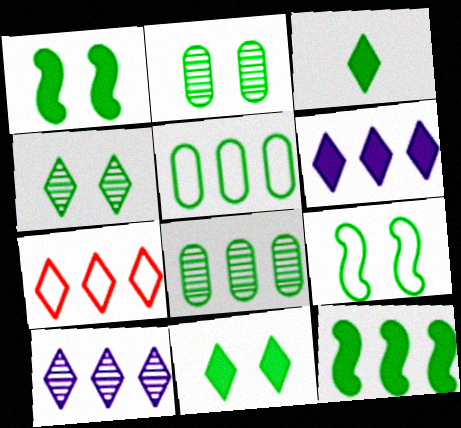[[2, 9, 11], 
[3, 8, 9]]